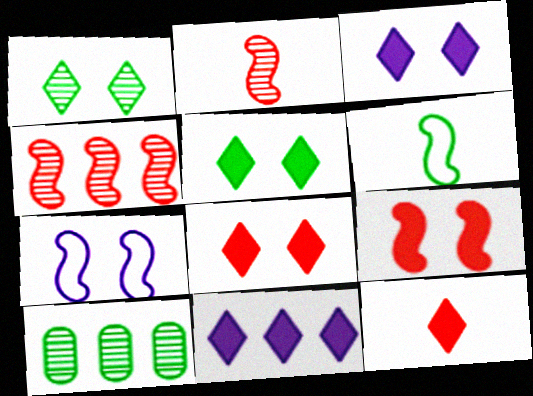[[3, 5, 8], 
[5, 6, 10], 
[5, 11, 12], 
[7, 10, 12]]